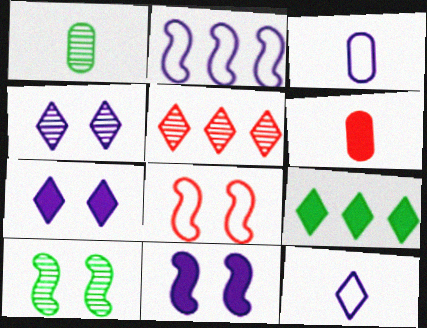[[1, 3, 6], 
[5, 6, 8], 
[6, 9, 11], 
[8, 10, 11]]